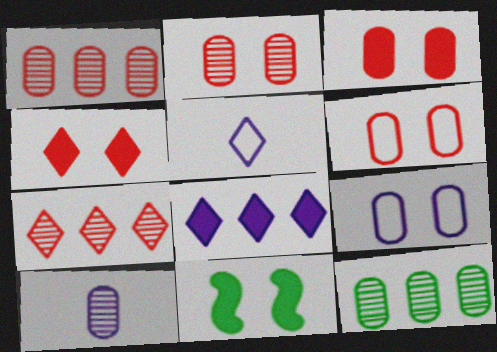[[1, 5, 11], 
[2, 3, 6], 
[2, 10, 12]]